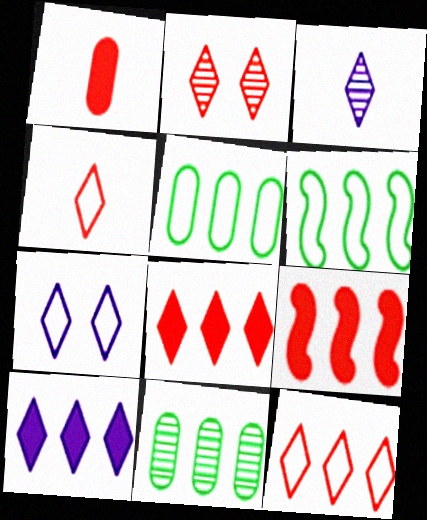[[2, 4, 8], 
[3, 7, 10]]